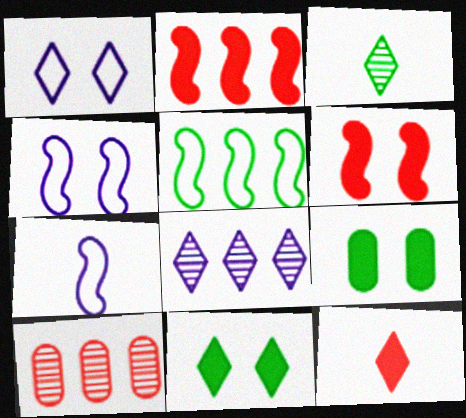[[3, 5, 9], 
[7, 10, 11]]